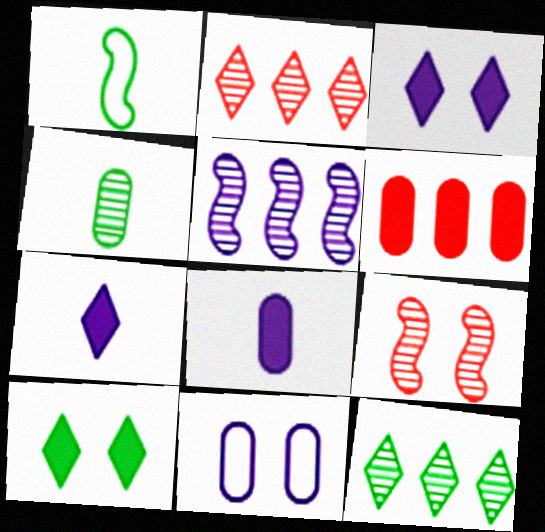[[4, 6, 11], 
[5, 7, 11], 
[9, 10, 11]]